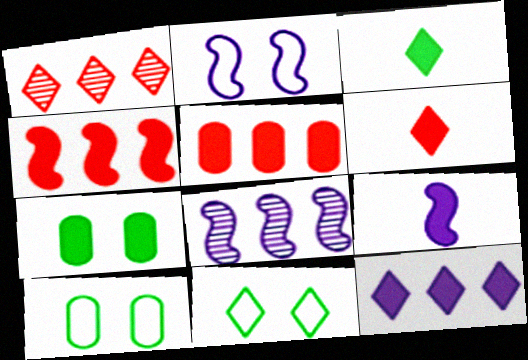[[1, 9, 10], 
[2, 8, 9], 
[6, 8, 10]]